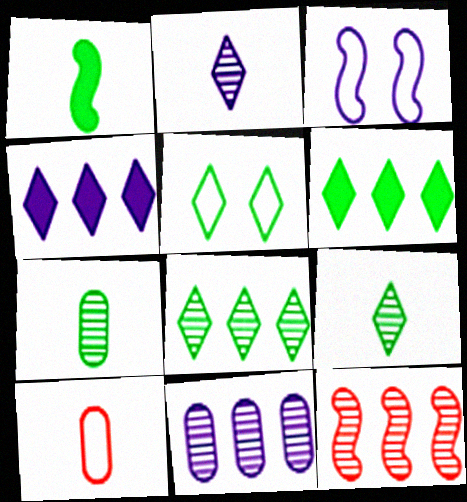[[1, 2, 10], 
[1, 3, 12], 
[5, 6, 9], 
[8, 11, 12]]